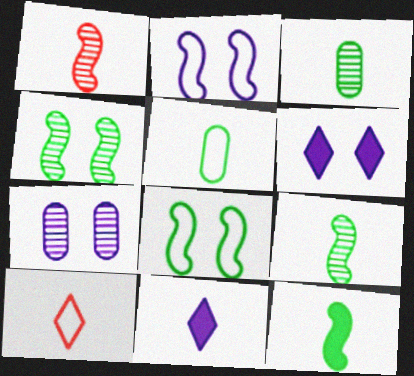[[1, 5, 11], 
[2, 6, 7]]